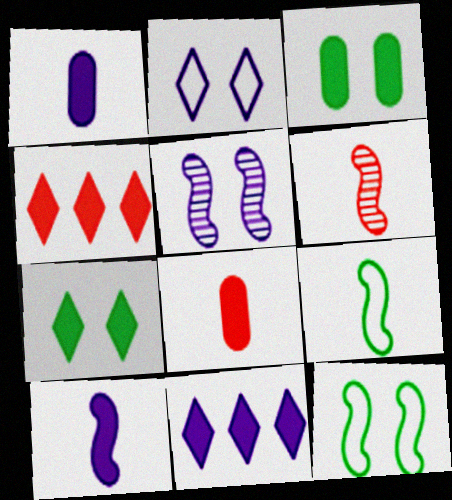[[3, 4, 10], 
[6, 9, 10]]